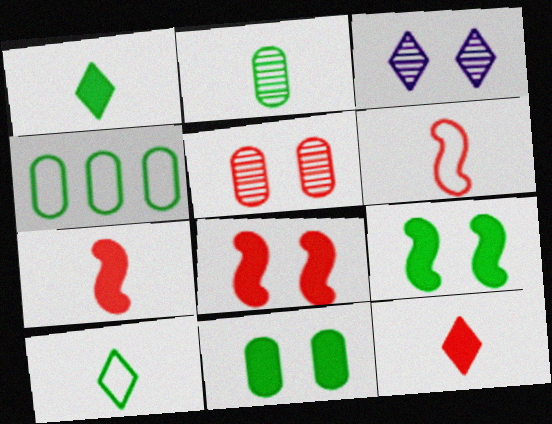[[2, 4, 11], 
[3, 4, 7]]